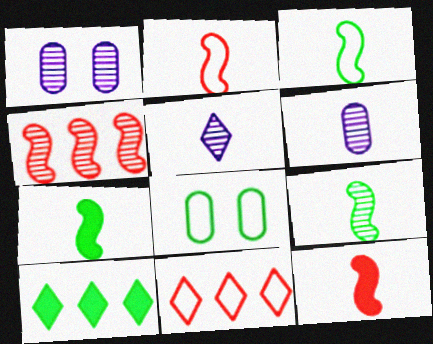[[1, 2, 10], 
[1, 7, 11], 
[3, 7, 9], 
[8, 9, 10]]